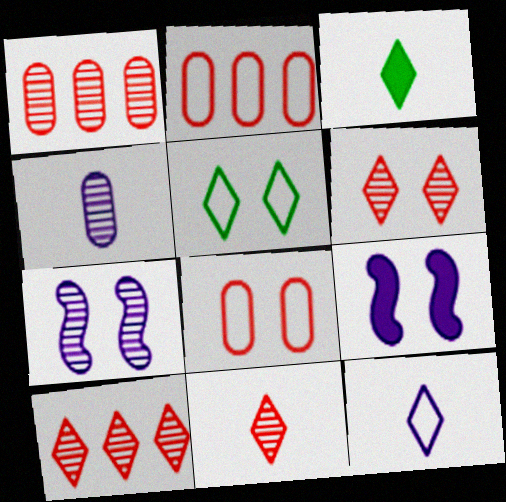[[2, 3, 7], 
[3, 11, 12], 
[6, 10, 11]]